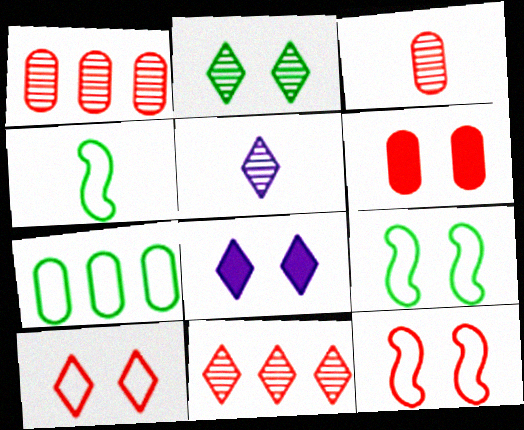[[1, 4, 8], 
[2, 5, 11], 
[2, 8, 10]]